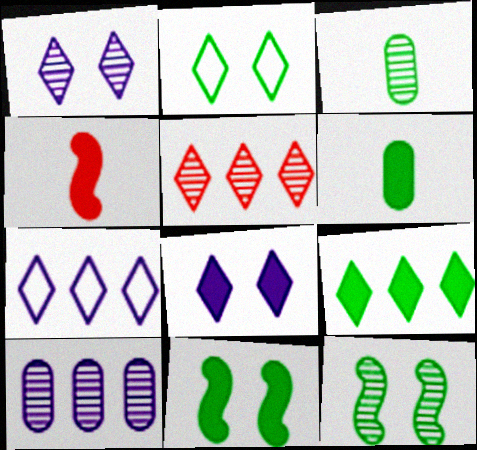[[2, 4, 10], 
[5, 7, 9], 
[6, 9, 11]]